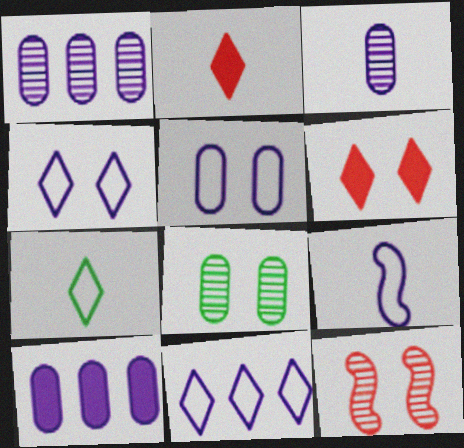[[3, 5, 10], 
[5, 9, 11], 
[7, 10, 12]]